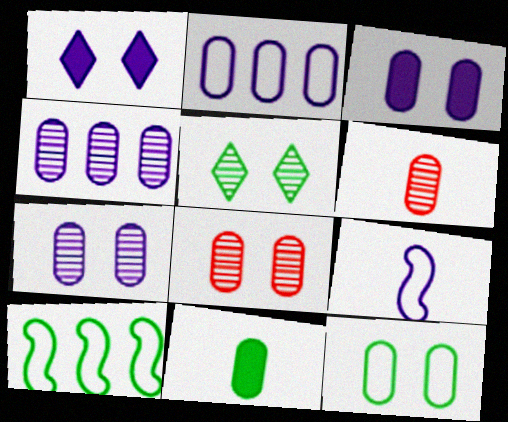[[1, 4, 9], 
[1, 6, 10], 
[2, 8, 11], 
[3, 8, 12], 
[5, 10, 11]]